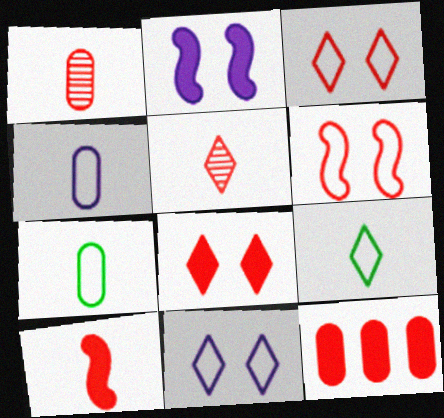[[5, 6, 12], 
[8, 10, 12]]